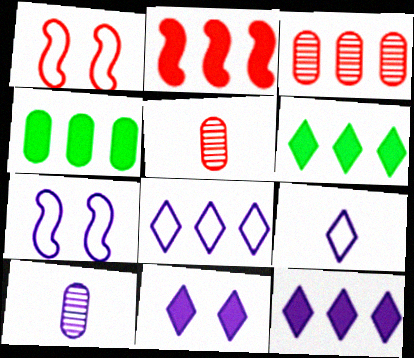[[1, 6, 10], 
[2, 4, 12], 
[5, 6, 7], 
[7, 10, 12]]